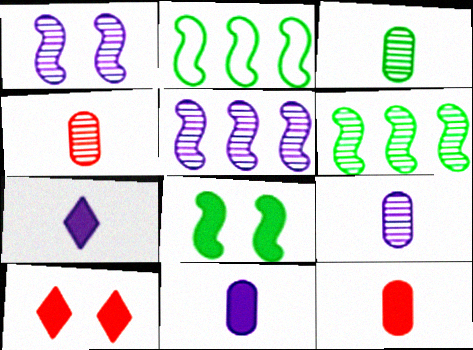[[2, 9, 10], 
[3, 4, 9]]